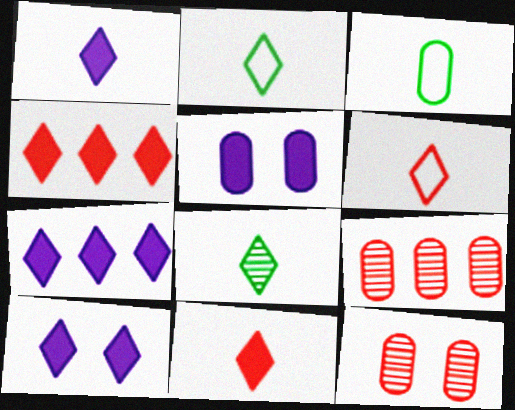[[1, 6, 8], 
[1, 7, 10], 
[3, 5, 9]]